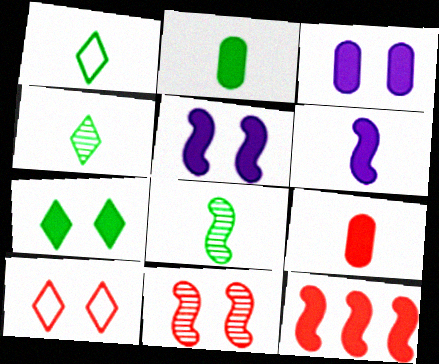[[1, 2, 8]]